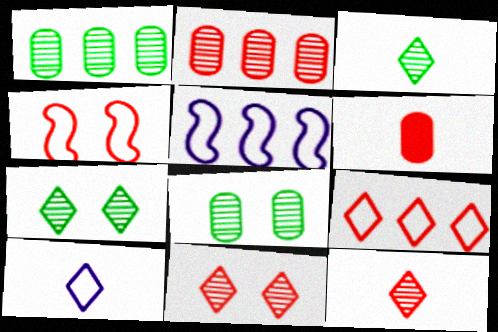[[5, 6, 7]]